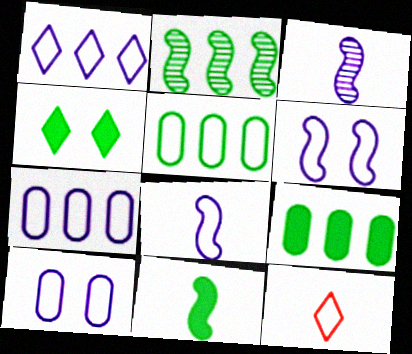[[1, 8, 10], 
[4, 9, 11], 
[5, 6, 12]]